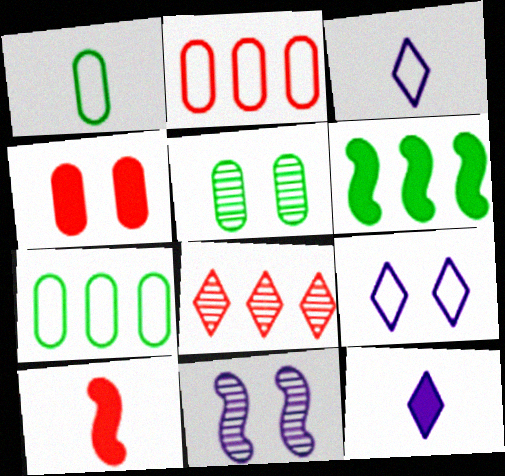[[4, 6, 12]]